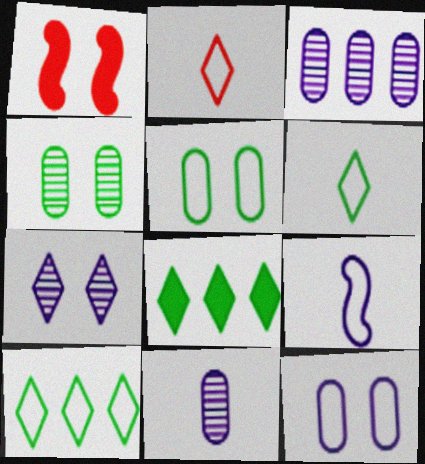[[1, 3, 6], 
[1, 5, 7], 
[1, 10, 11], 
[2, 7, 8]]